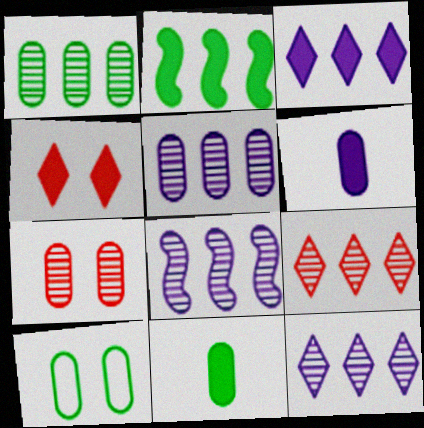[[1, 8, 9], 
[1, 10, 11], 
[2, 4, 6], 
[5, 8, 12]]